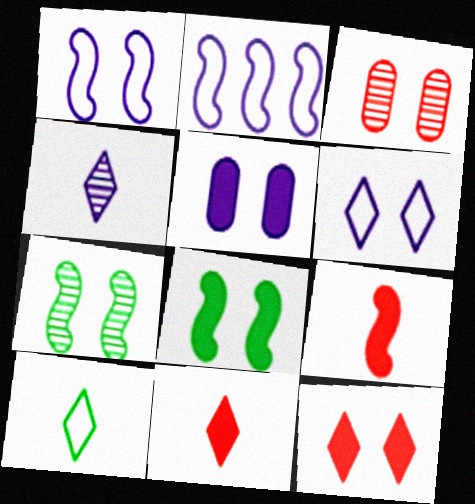[[2, 4, 5], 
[2, 7, 9], 
[3, 6, 8], 
[4, 10, 11], 
[5, 8, 12]]